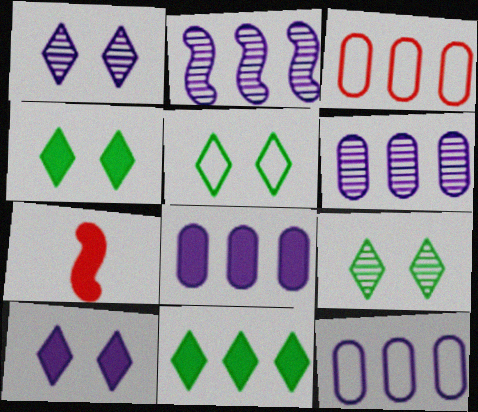[[2, 3, 11], 
[4, 5, 9], 
[4, 7, 8], 
[5, 6, 7], 
[6, 8, 12], 
[7, 9, 12]]